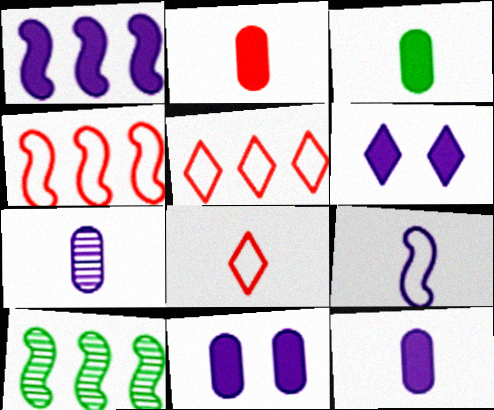[[1, 4, 10], 
[1, 6, 12], 
[2, 3, 12], 
[8, 10, 11]]